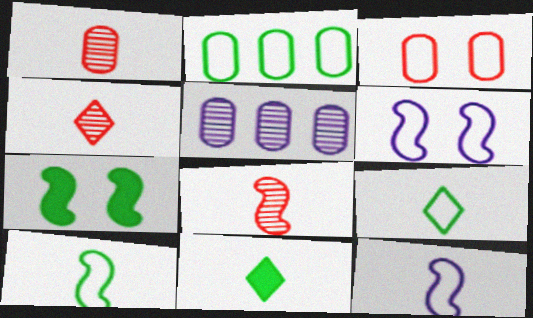[[1, 4, 8], 
[1, 11, 12]]